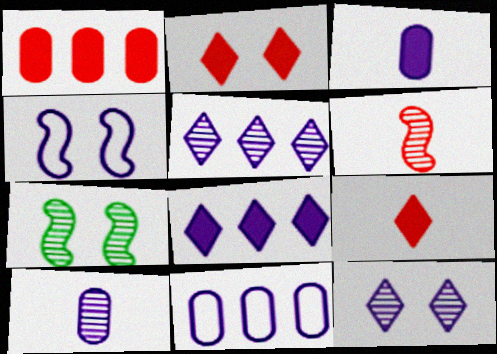[[3, 4, 5], 
[4, 8, 10], 
[7, 9, 11]]